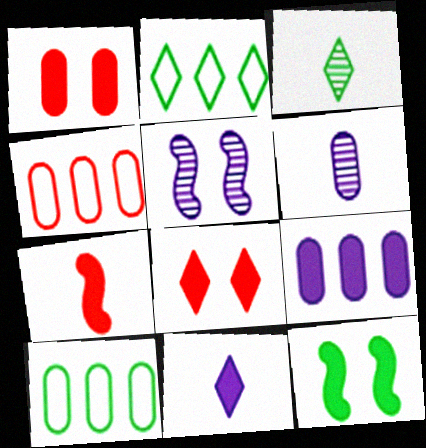[[1, 6, 10], 
[3, 10, 12]]